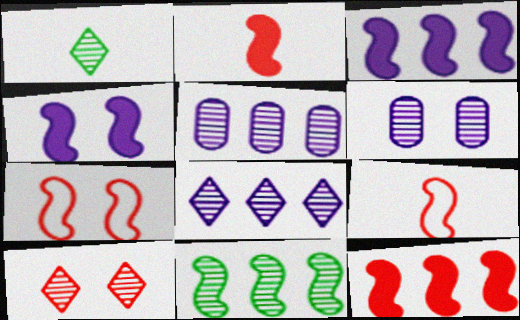[[1, 8, 10], 
[4, 9, 11]]